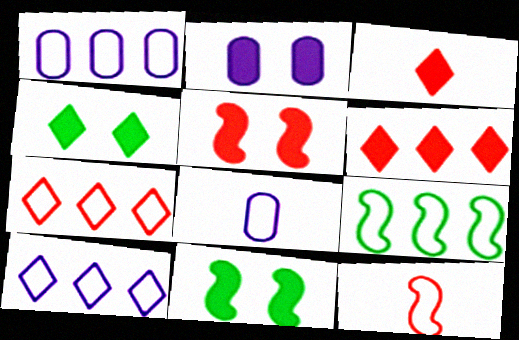[[1, 7, 9], 
[2, 4, 5]]